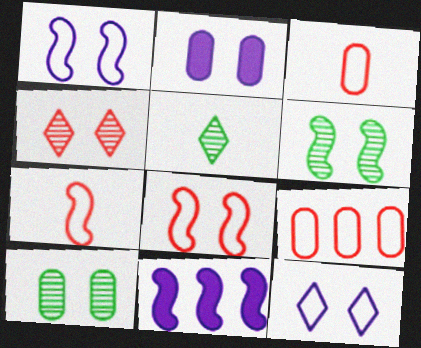[[6, 7, 11]]